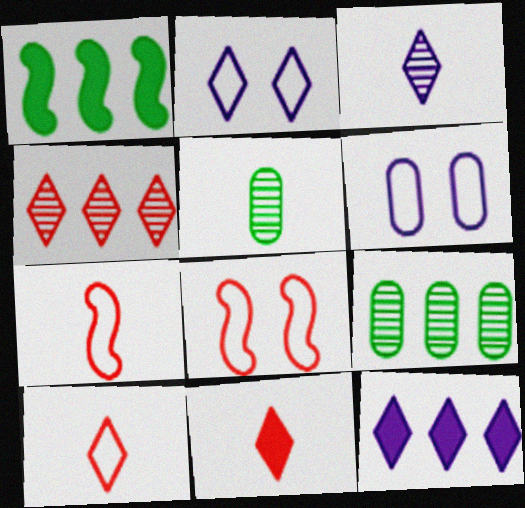[[2, 3, 12], 
[5, 8, 12]]